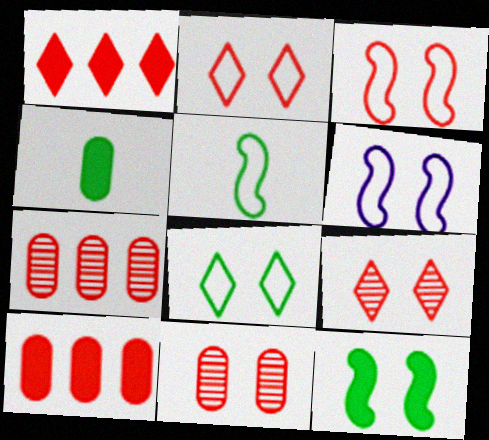[]